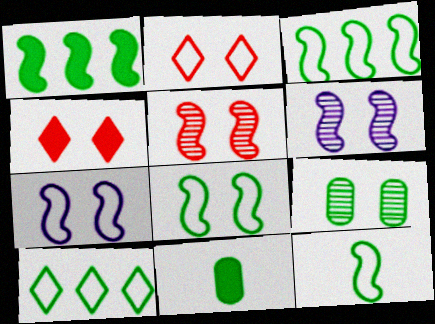[[3, 8, 12], 
[4, 7, 9]]